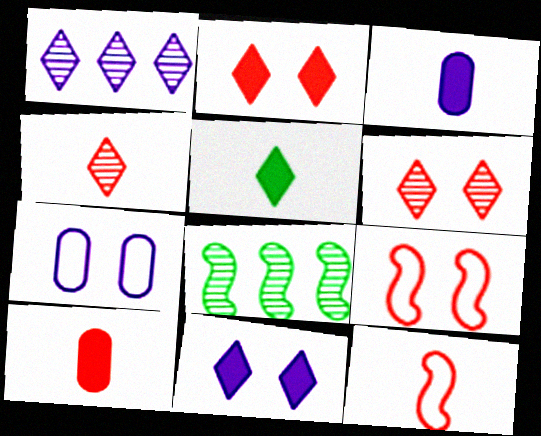[[4, 10, 12]]